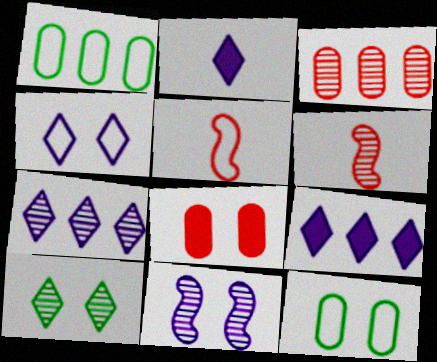[[1, 4, 5], 
[2, 4, 7], 
[6, 9, 12]]